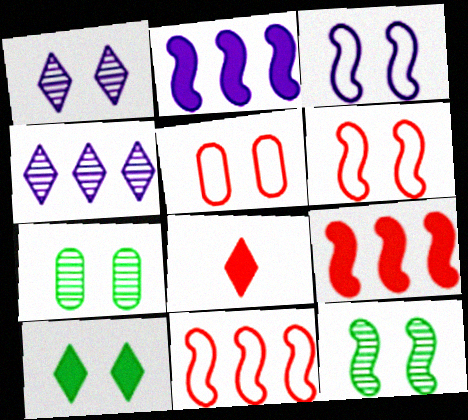[]